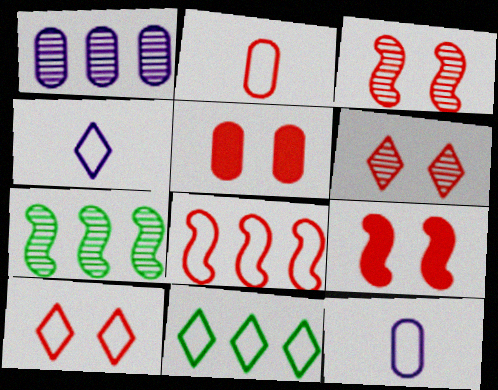[[2, 8, 10], 
[3, 5, 10], 
[4, 5, 7], 
[4, 10, 11]]